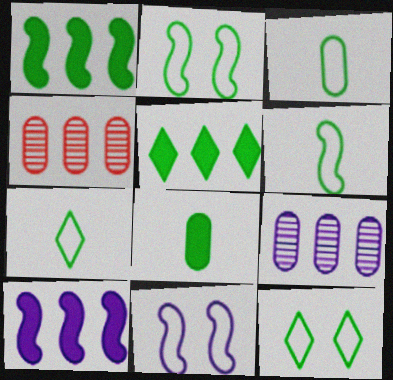[[3, 6, 7]]